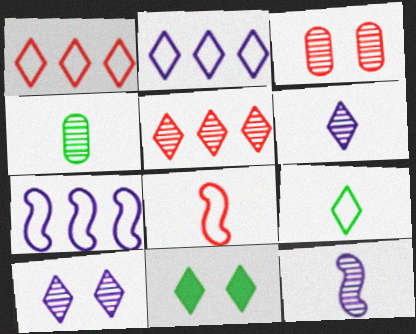[[1, 6, 11]]